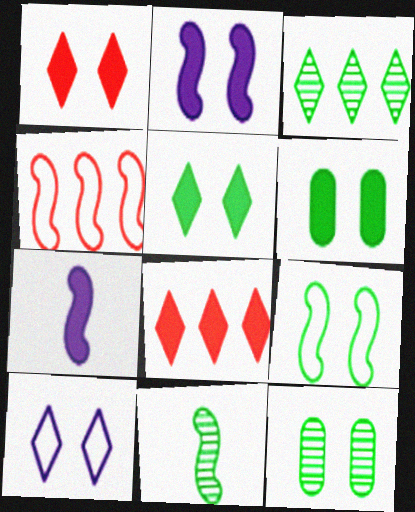[[1, 2, 6], 
[2, 4, 11], 
[3, 11, 12], 
[5, 9, 12], 
[6, 7, 8]]